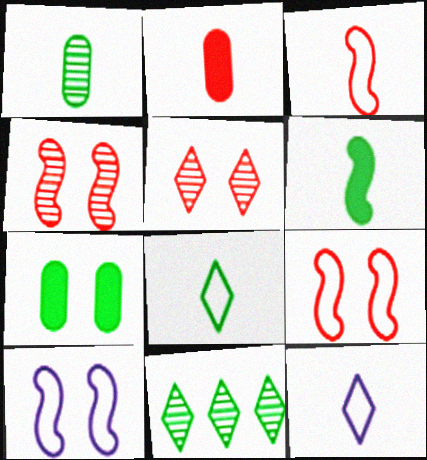[[1, 6, 8], 
[2, 10, 11], 
[5, 7, 10]]